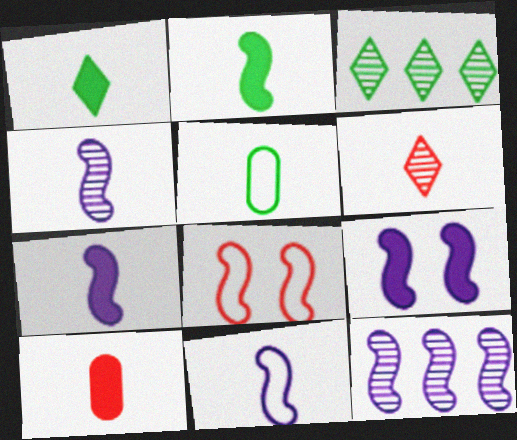[[1, 7, 10], 
[2, 8, 12], 
[4, 7, 11], 
[5, 6, 7], 
[9, 11, 12]]